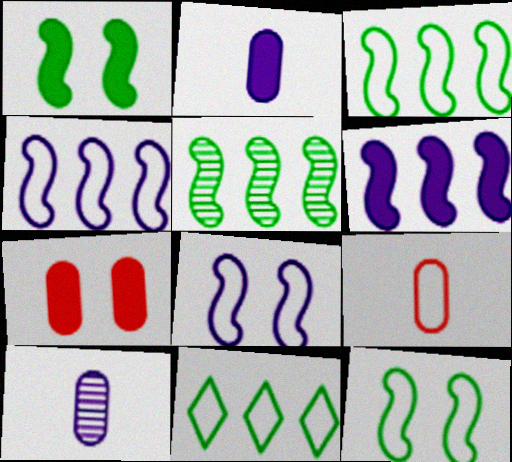[[8, 9, 11]]